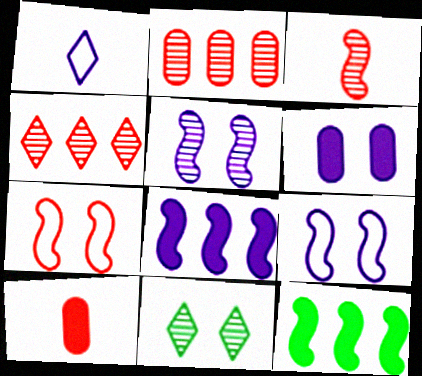[[3, 9, 12], 
[4, 7, 10], 
[6, 7, 11]]